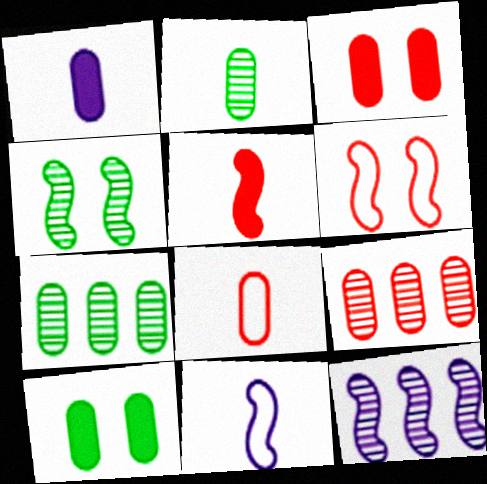[[1, 2, 8], 
[3, 8, 9]]